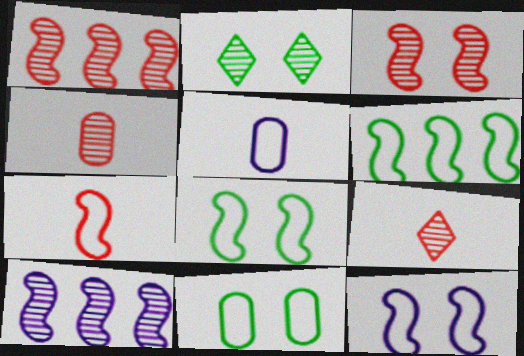[[2, 4, 10], 
[6, 7, 12]]